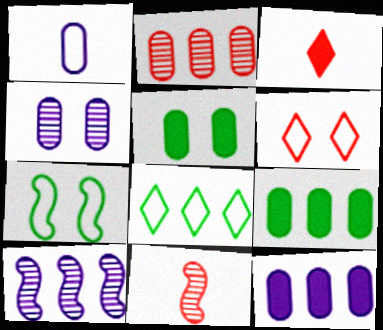[[1, 2, 5], 
[1, 4, 12]]